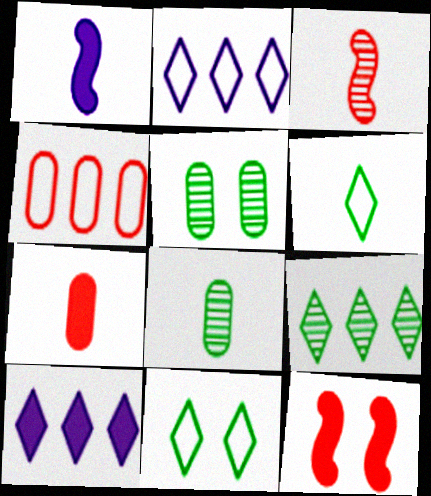[[2, 8, 12]]